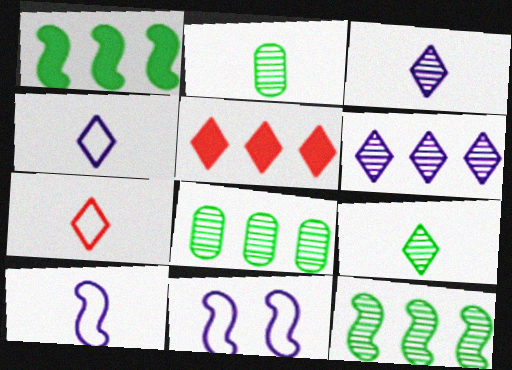[[2, 5, 11]]